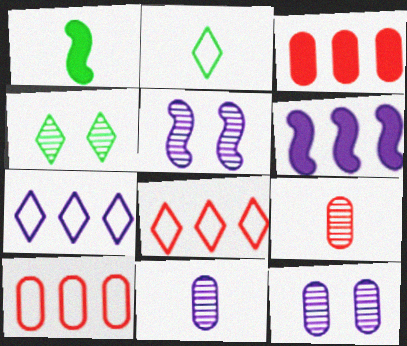[[1, 8, 12], 
[2, 3, 5]]